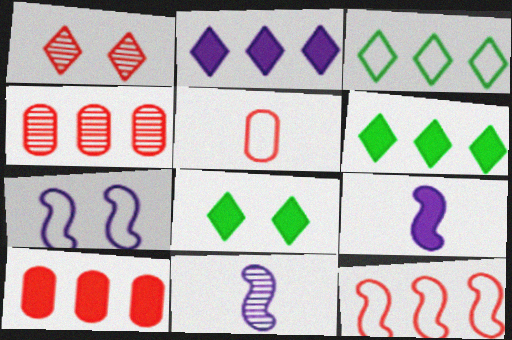[[3, 5, 7], 
[8, 9, 10]]